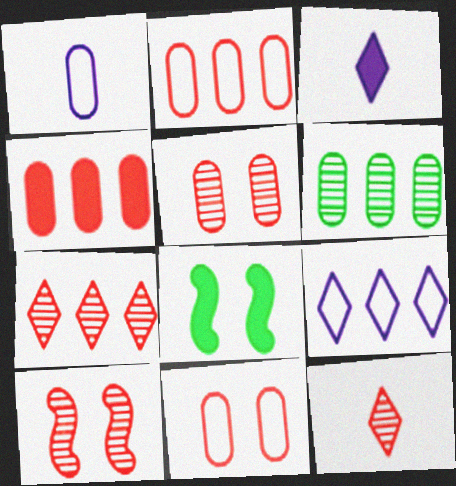[[1, 7, 8], 
[3, 4, 8]]